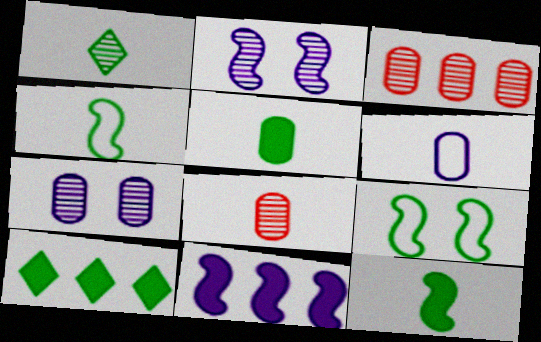[[1, 2, 3], 
[1, 4, 5], 
[5, 6, 8]]